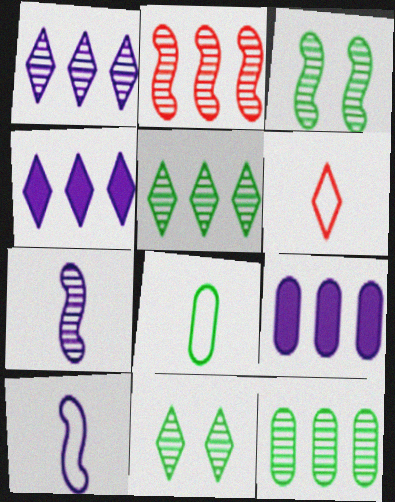[[1, 2, 12], 
[2, 3, 7], 
[3, 6, 9], 
[4, 6, 11], 
[6, 8, 10]]